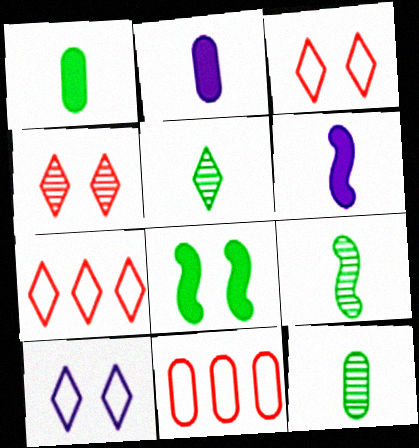[[5, 9, 12]]